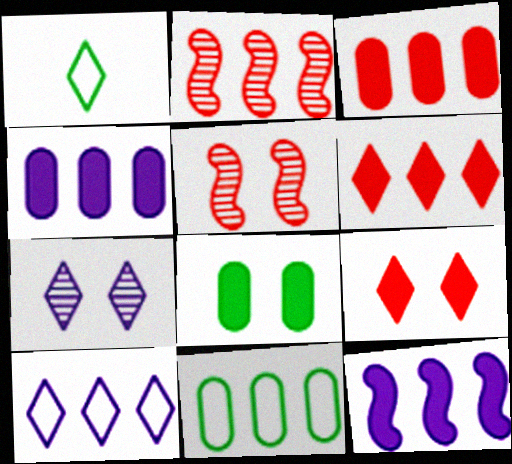[[1, 4, 5], 
[1, 6, 7]]